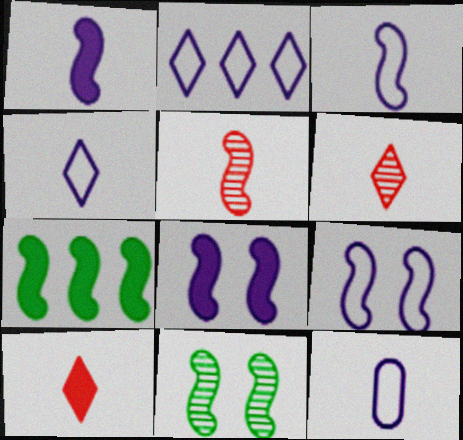[[2, 9, 12], 
[3, 4, 12], 
[5, 7, 9]]